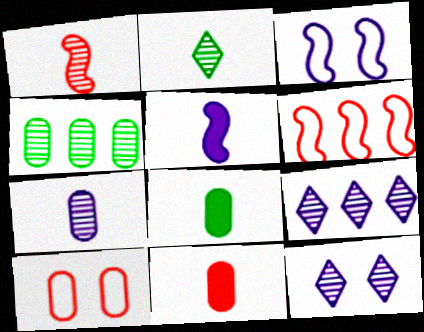[[1, 2, 7], 
[1, 4, 12], 
[6, 8, 12]]